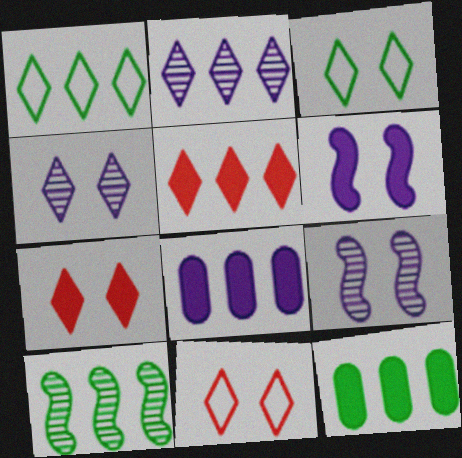[[1, 2, 5], 
[1, 10, 12], 
[3, 4, 7]]